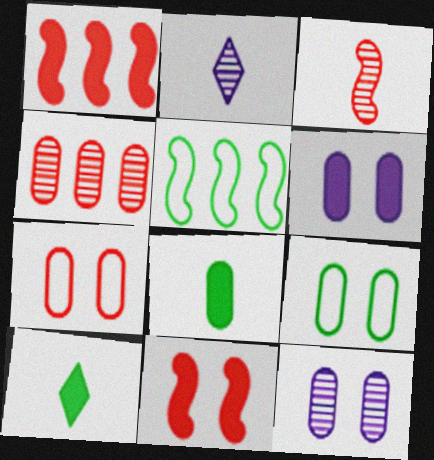[[1, 2, 9], 
[1, 6, 10]]